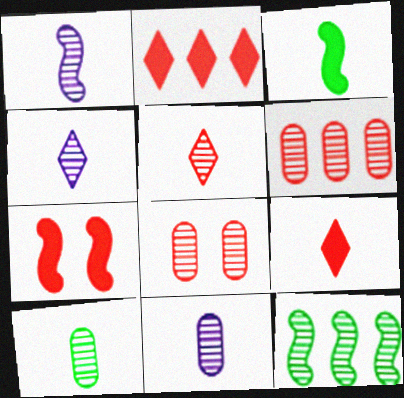[[1, 4, 11], 
[1, 5, 10], 
[4, 8, 12]]